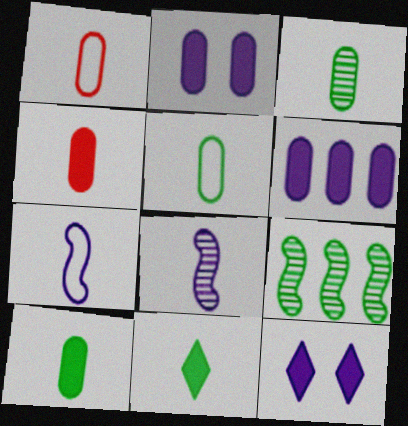[[1, 8, 11], 
[1, 9, 12], 
[3, 5, 10]]